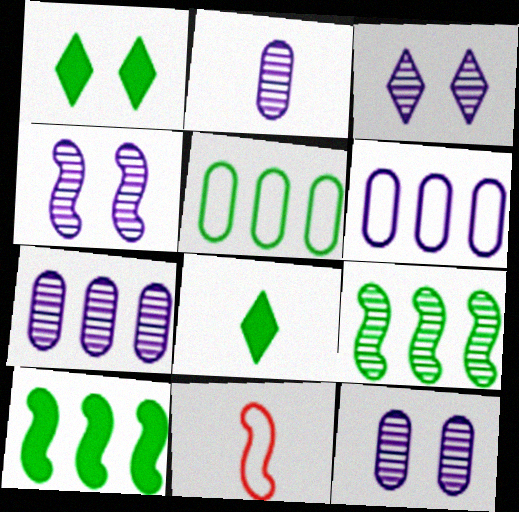[[1, 7, 11], 
[2, 7, 12], 
[2, 8, 11], 
[3, 4, 12], 
[4, 10, 11]]